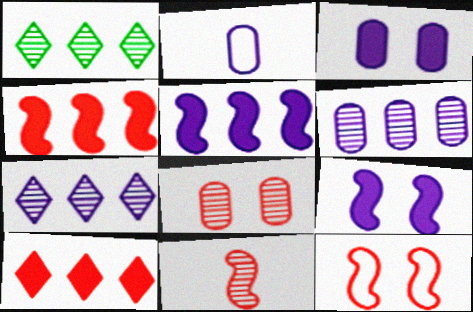[[2, 3, 6], 
[2, 7, 9], 
[4, 11, 12]]